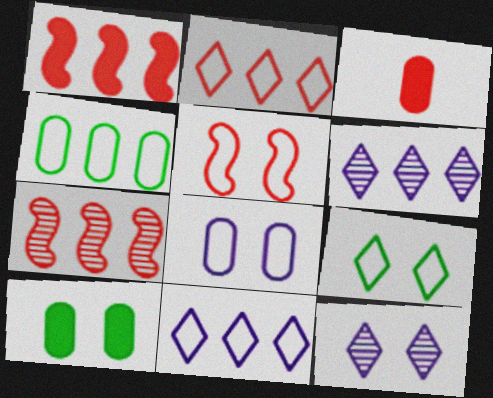[[1, 4, 6], 
[5, 8, 9], 
[5, 10, 12]]